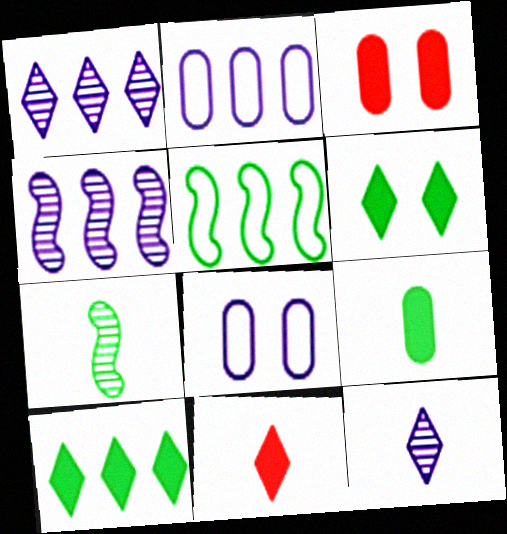[[3, 5, 12]]